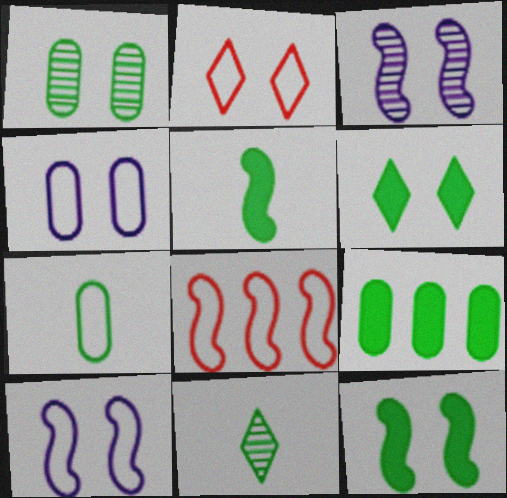[[1, 7, 9], 
[3, 5, 8], 
[5, 6, 9], 
[5, 7, 11]]